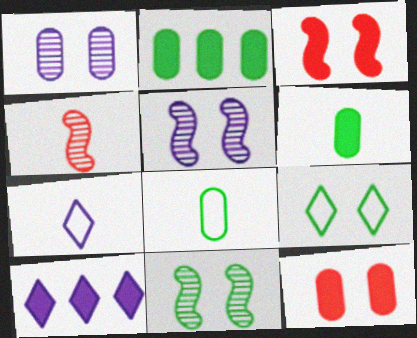[[1, 3, 9], 
[3, 6, 10], 
[4, 6, 7], 
[5, 9, 12]]